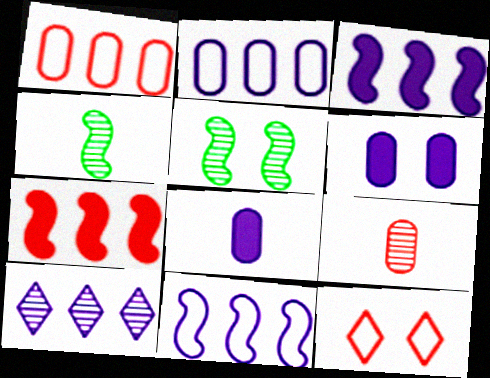[[2, 3, 10], 
[5, 6, 12], 
[5, 9, 10], 
[7, 9, 12]]